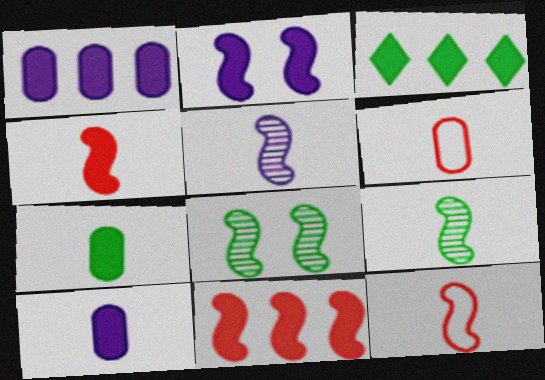[[1, 3, 11]]